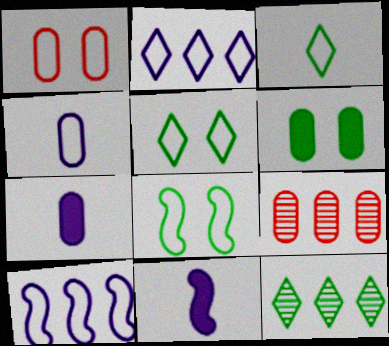[[1, 3, 10], 
[1, 11, 12], 
[4, 6, 9], 
[5, 9, 11]]